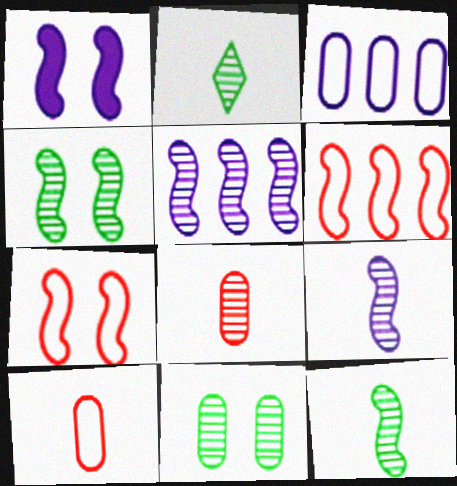[[1, 4, 7], 
[1, 6, 12], 
[2, 8, 9]]